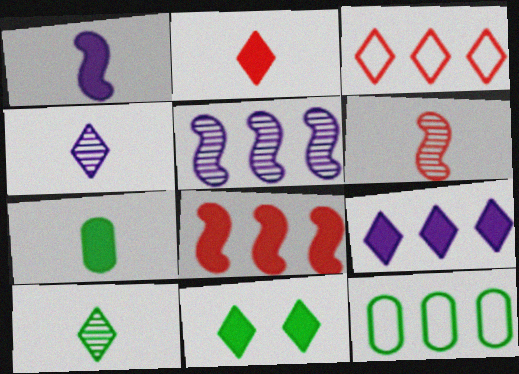[[1, 2, 7], 
[2, 9, 11], 
[3, 4, 11]]